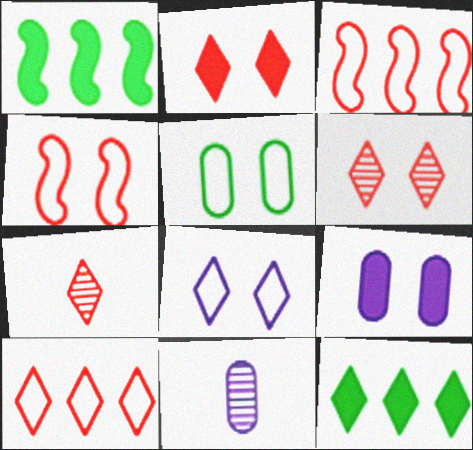[[2, 7, 10], 
[4, 5, 8], 
[4, 11, 12], 
[7, 8, 12]]